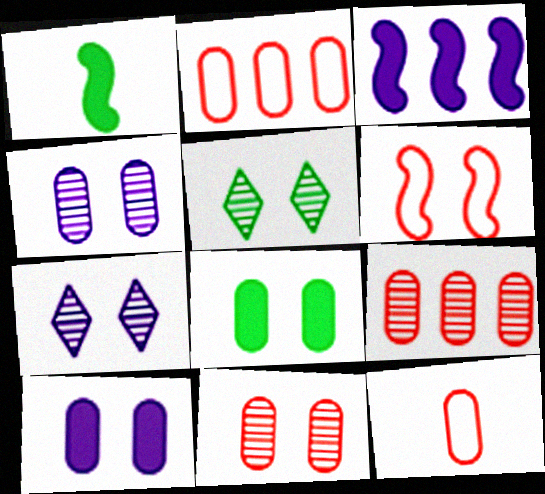[[1, 2, 7], 
[3, 5, 12], 
[5, 6, 10], 
[6, 7, 8]]